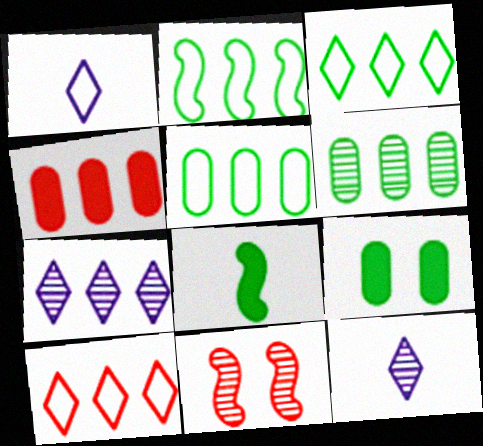[[2, 3, 5], 
[2, 4, 7], 
[6, 11, 12]]